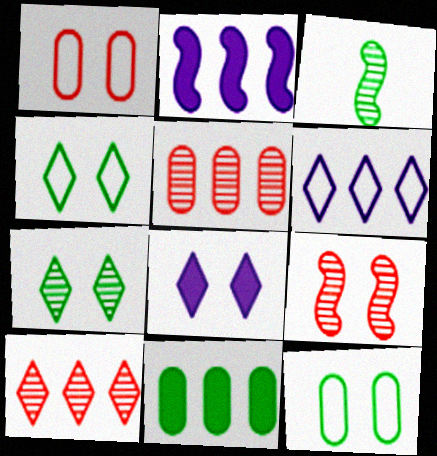[[3, 4, 11], 
[8, 9, 12]]